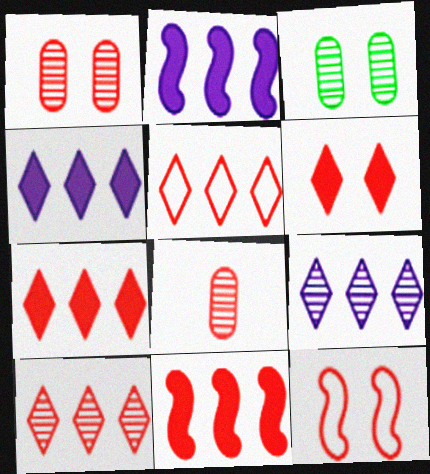[[1, 6, 12], 
[5, 7, 10], 
[7, 8, 12]]